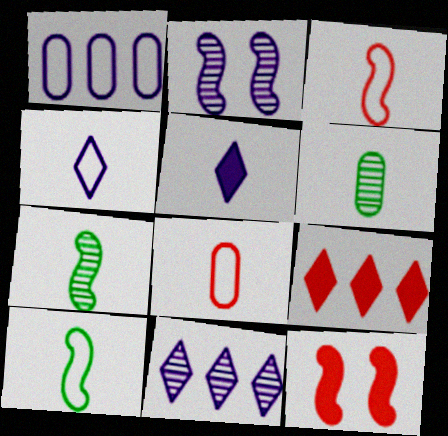[[1, 2, 5], 
[3, 5, 6], 
[4, 8, 10], 
[5, 7, 8]]